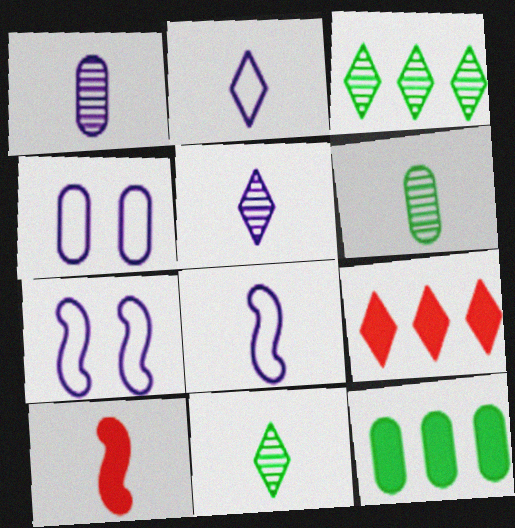[[2, 6, 10], 
[3, 4, 10], 
[6, 7, 9]]